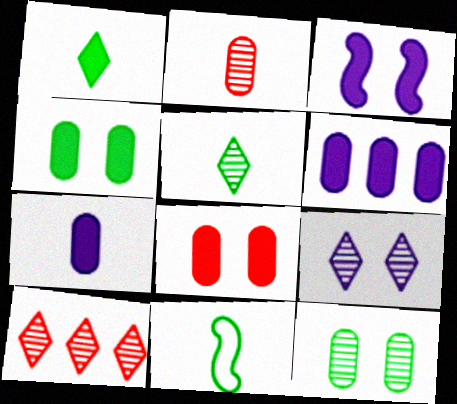[[5, 9, 10]]